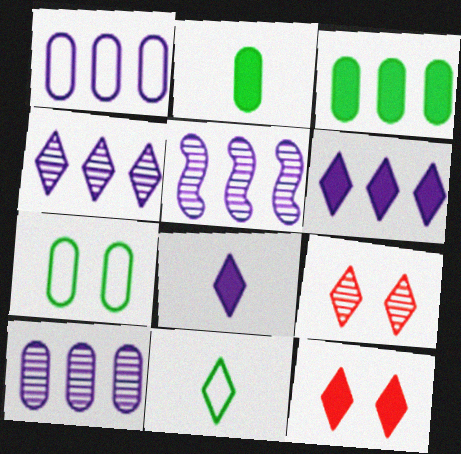[[1, 5, 6], 
[4, 5, 10], 
[4, 11, 12], 
[6, 9, 11]]